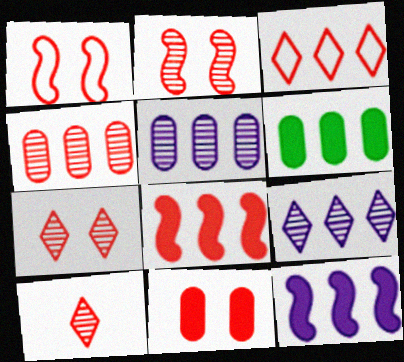[[1, 7, 11], 
[2, 4, 10], 
[3, 4, 8]]